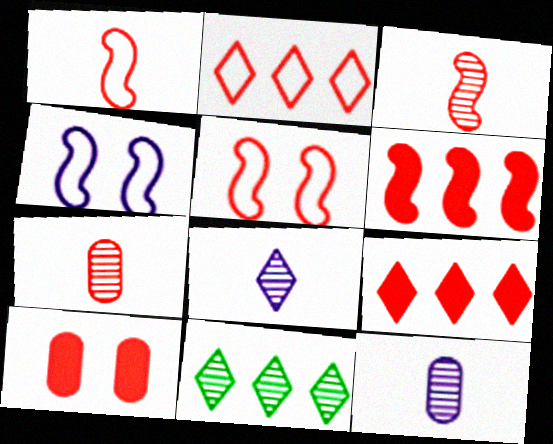[[2, 3, 10], 
[3, 5, 6], 
[5, 7, 9]]